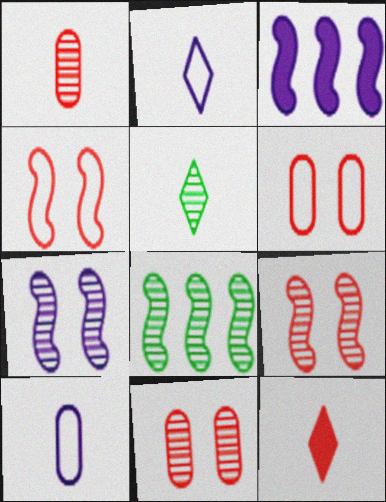[[2, 5, 12], 
[3, 5, 6]]